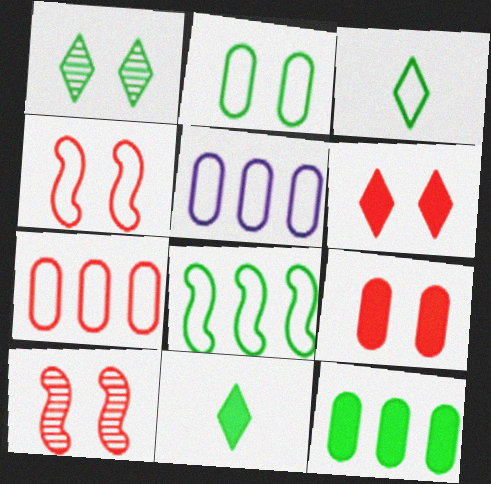[[2, 3, 8], 
[3, 4, 5], 
[5, 10, 11]]